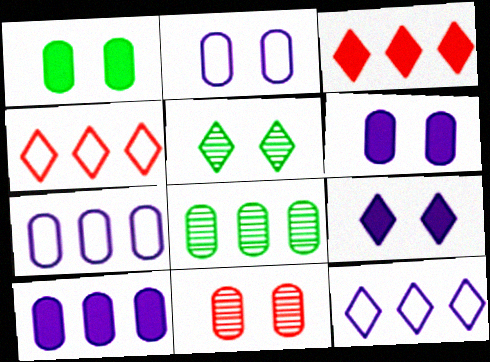[[1, 2, 11]]